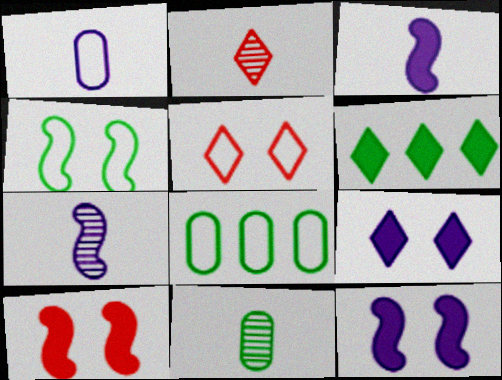[[2, 7, 11], 
[2, 8, 12], 
[4, 6, 11]]